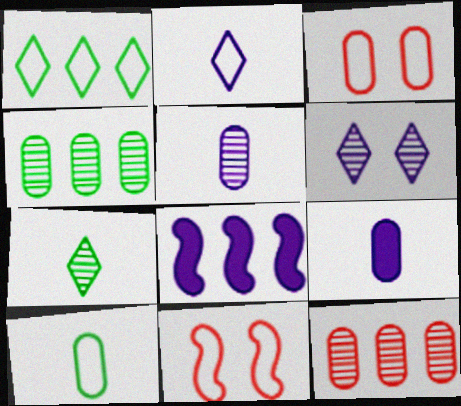[[1, 8, 12], 
[3, 4, 9], 
[3, 7, 8]]